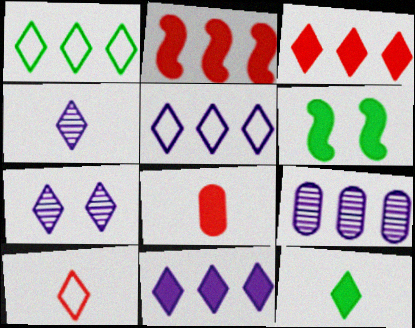[[1, 2, 9], 
[4, 10, 12], 
[6, 8, 11], 
[6, 9, 10]]